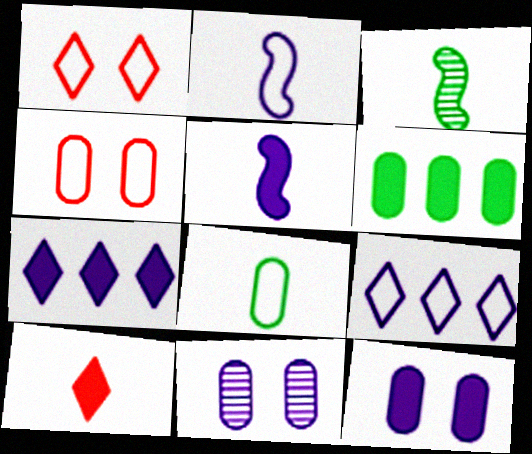[[2, 7, 11], 
[3, 4, 7], 
[5, 7, 12], 
[5, 9, 11]]